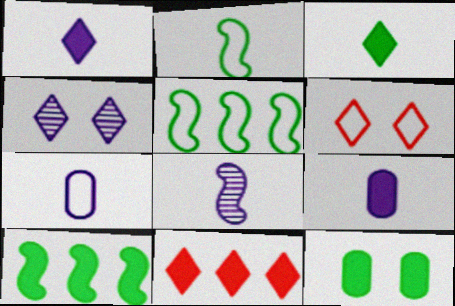[[1, 7, 8], 
[3, 10, 12], 
[5, 6, 7]]